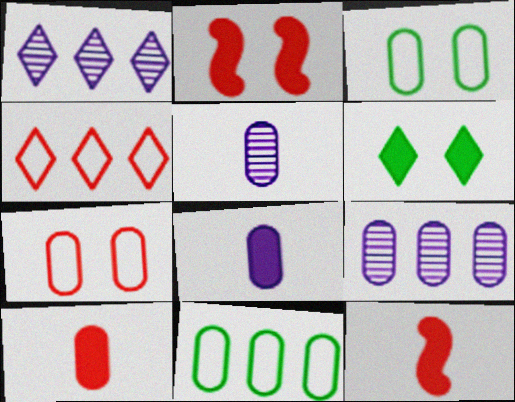[[1, 3, 12], 
[3, 9, 10]]